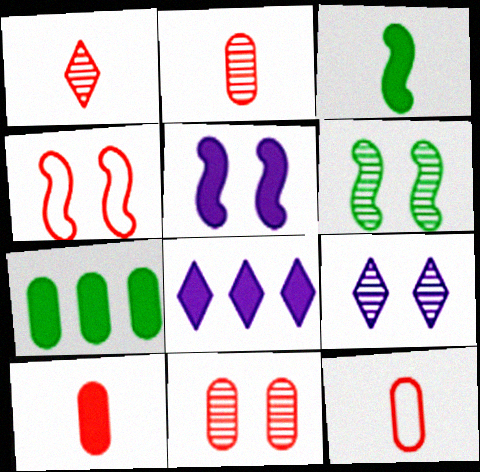[[2, 10, 12], 
[4, 5, 6], 
[6, 8, 12], 
[6, 9, 11]]